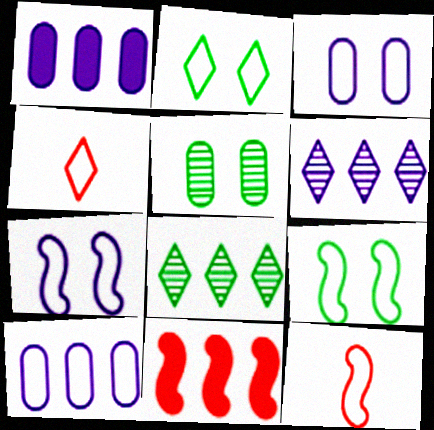[[2, 10, 12], 
[4, 9, 10], 
[8, 10, 11]]